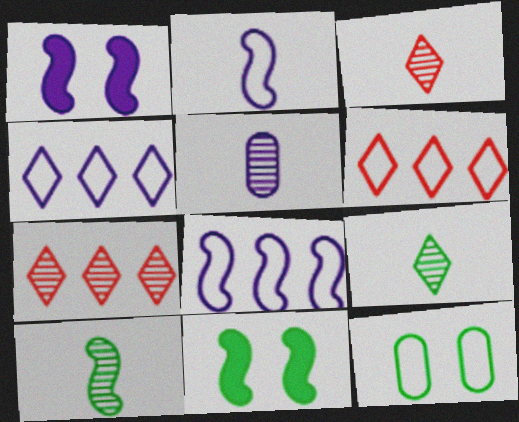[[1, 4, 5], 
[2, 6, 12], 
[3, 5, 10], 
[5, 6, 11]]